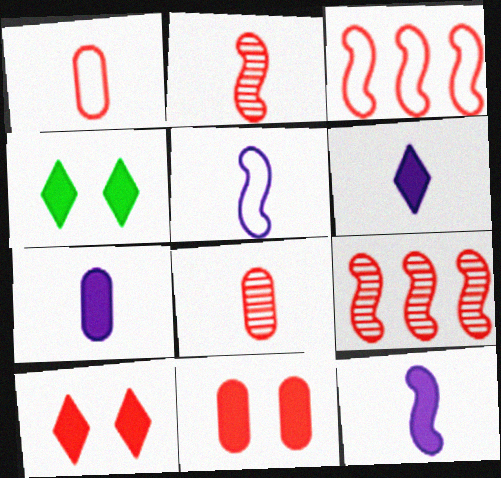[[1, 9, 10], 
[3, 8, 10], 
[6, 7, 12]]